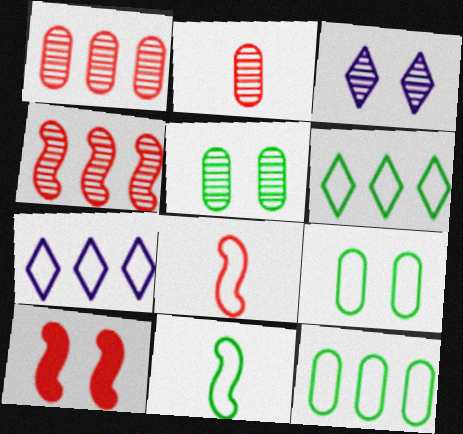[[3, 9, 10], 
[4, 8, 10], 
[6, 9, 11], 
[7, 8, 9]]